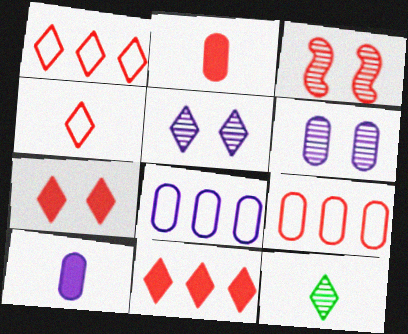[[1, 2, 3], 
[6, 8, 10]]